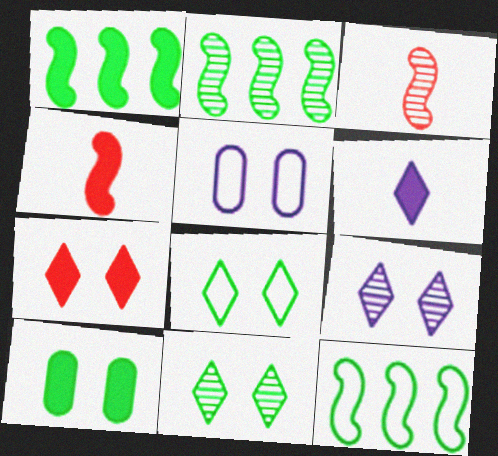[[1, 2, 12], 
[7, 8, 9]]